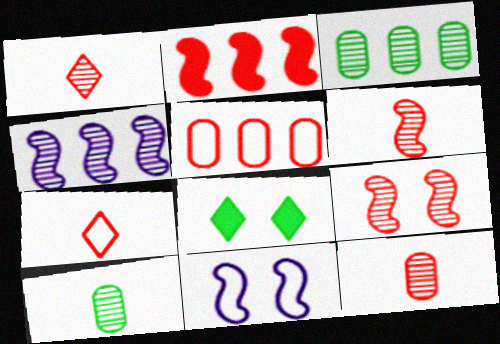[[1, 6, 12]]